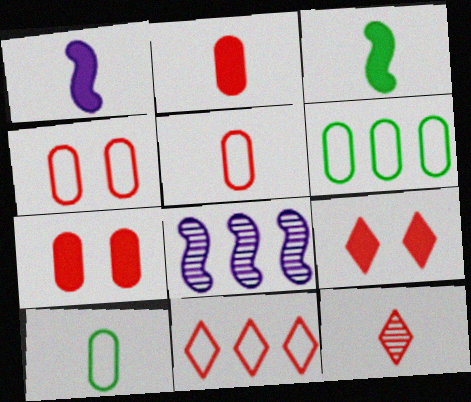[[1, 10, 12], 
[8, 9, 10], 
[9, 11, 12]]